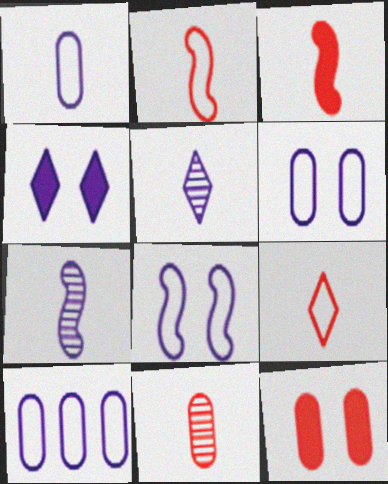[[1, 6, 10], 
[3, 9, 11], 
[4, 7, 10]]